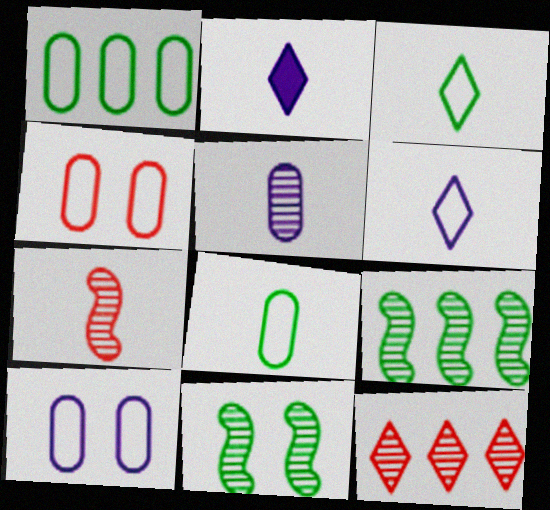[[2, 4, 9], 
[2, 7, 8], 
[5, 11, 12]]